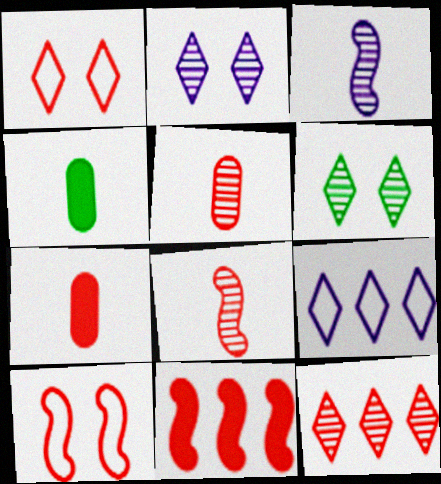[[1, 5, 11], 
[7, 10, 12], 
[8, 10, 11]]